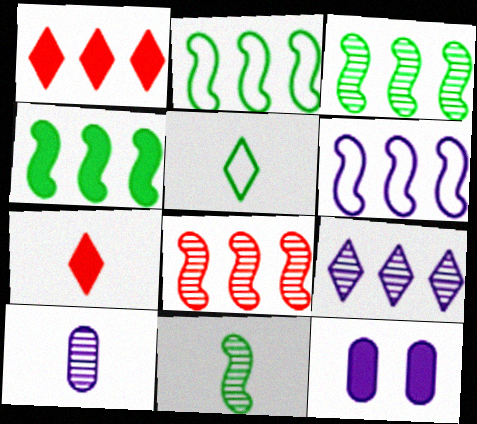[[2, 3, 4], 
[4, 6, 8], 
[4, 7, 12], 
[5, 8, 12]]